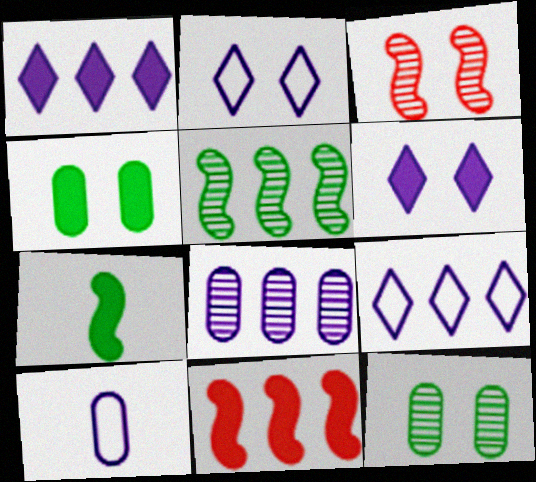[[2, 3, 4]]